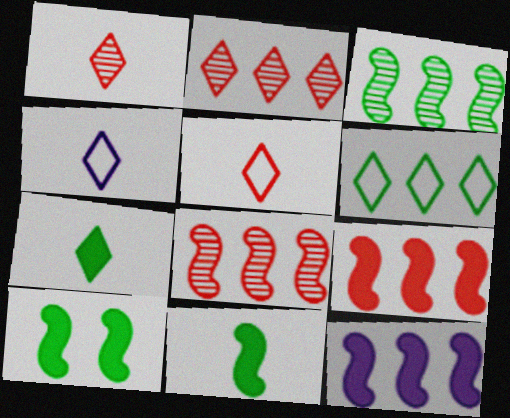[[1, 4, 7]]